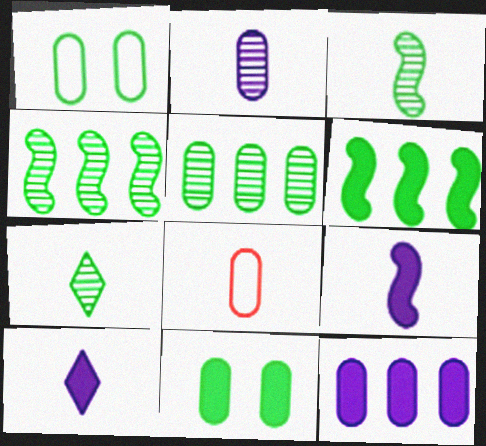[[1, 6, 7], 
[3, 8, 10], 
[7, 8, 9]]